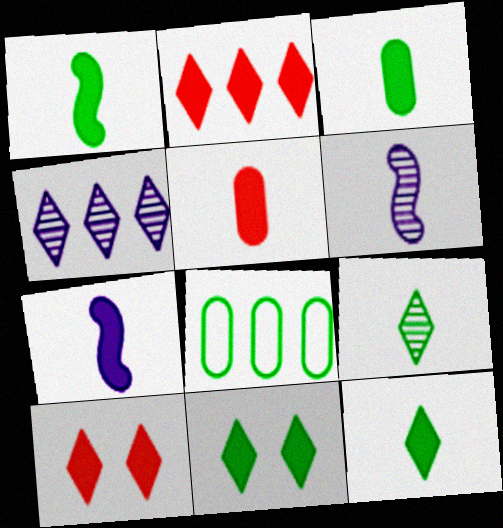[[1, 3, 12], 
[5, 7, 12], 
[6, 8, 10]]